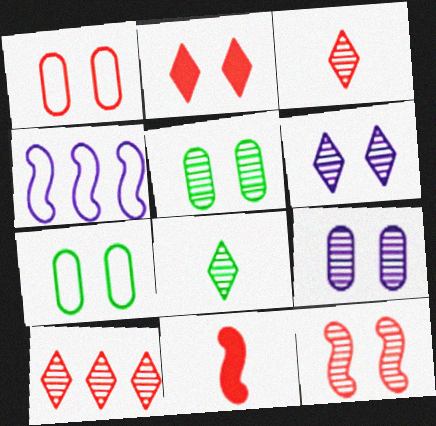[[1, 2, 12], 
[1, 10, 11], 
[5, 6, 12], 
[6, 8, 10]]